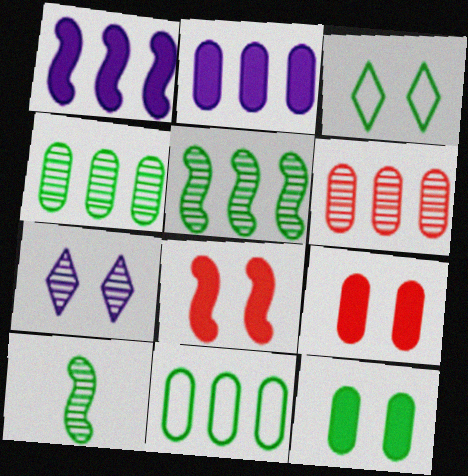[[2, 6, 11], 
[6, 7, 10]]